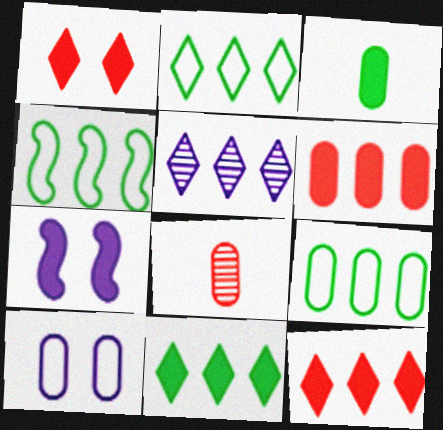[[2, 4, 9], 
[2, 5, 12], 
[2, 7, 8], 
[3, 7, 12], 
[4, 5, 6]]